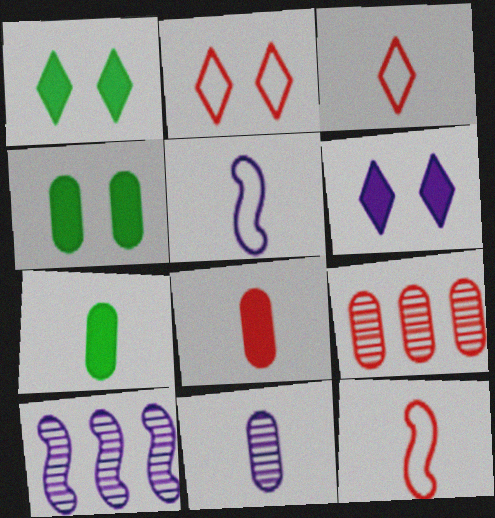[[1, 5, 9], 
[2, 7, 10], 
[3, 4, 10]]